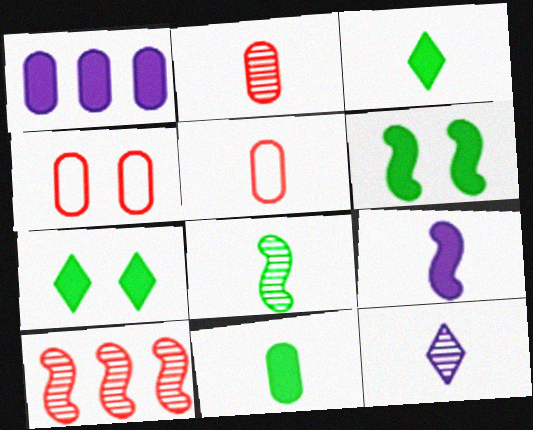[[2, 8, 12]]